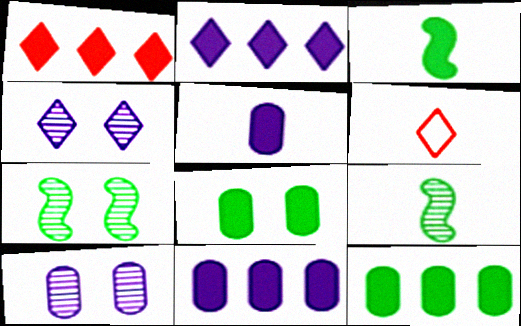[[5, 6, 9], 
[6, 7, 11]]